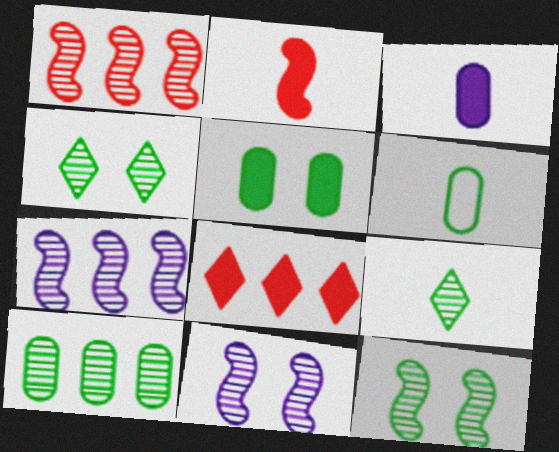[[5, 6, 10], 
[6, 8, 11], 
[9, 10, 12]]